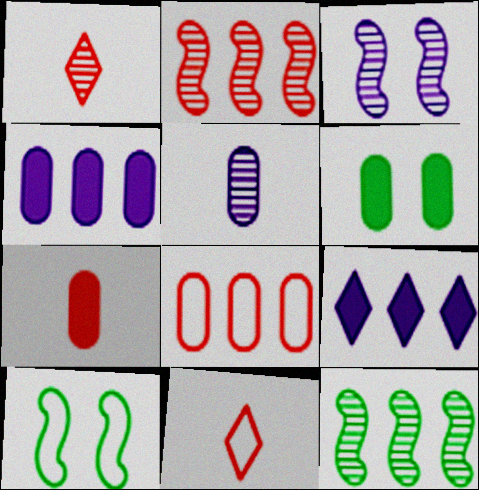[[1, 4, 10], 
[4, 6, 7], 
[5, 6, 8], 
[8, 9, 12]]